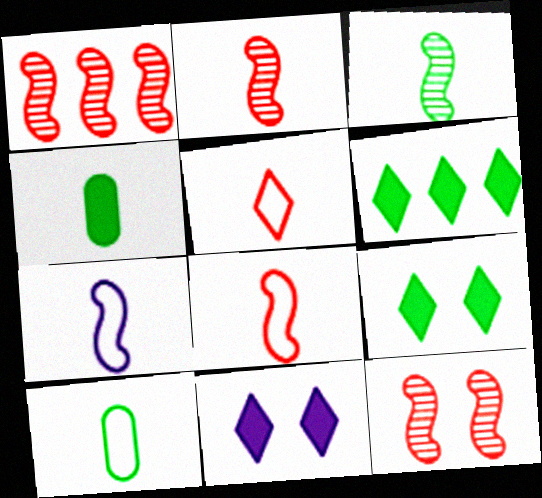[[1, 2, 12], 
[1, 10, 11], 
[5, 7, 10]]